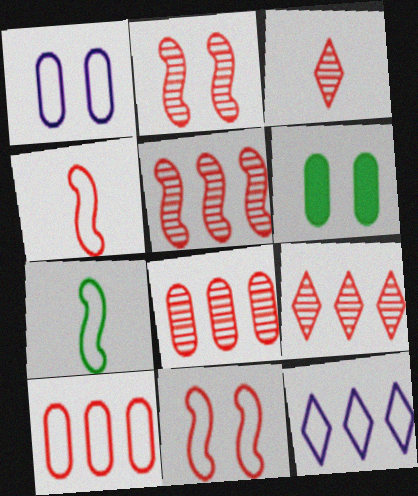[[2, 3, 8], 
[5, 8, 9]]